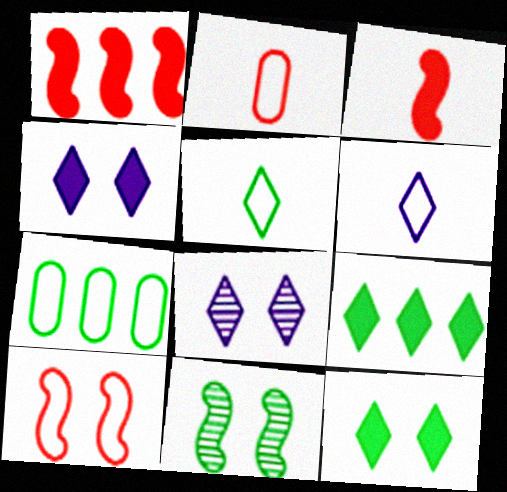[[3, 7, 8], 
[6, 7, 10]]